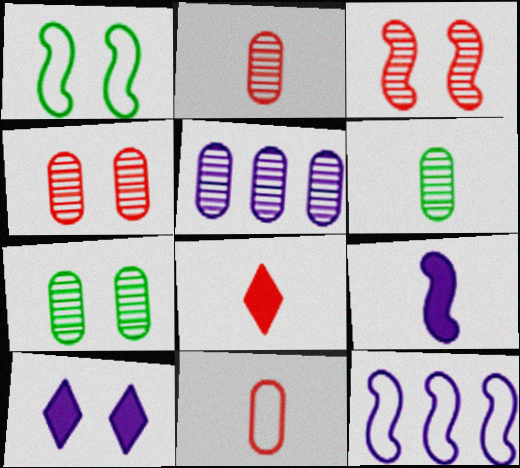[[1, 4, 10], 
[1, 5, 8], 
[2, 5, 7], 
[4, 5, 6], 
[7, 8, 12]]